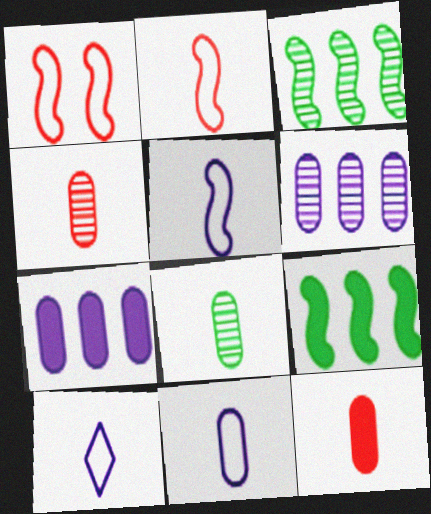[[5, 10, 11], 
[8, 11, 12]]